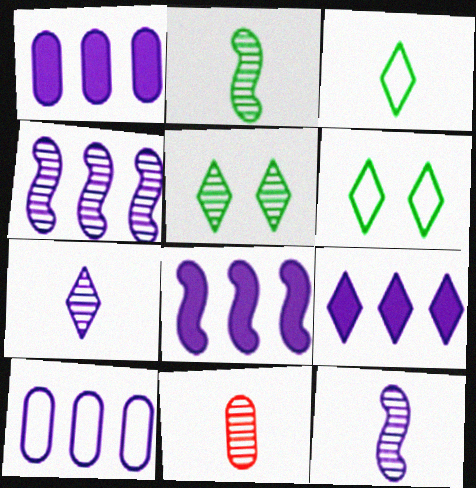[[1, 8, 9], 
[2, 7, 11], 
[4, 5, 11], 
[4, 9, 10], 
[6, 8, 11]]